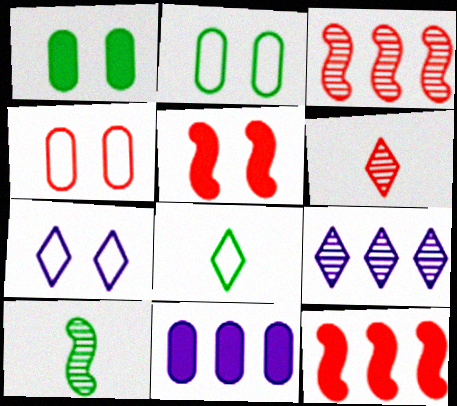[[4, 6, 12]]